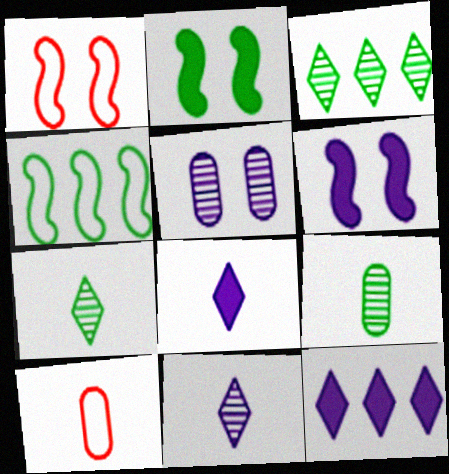[[1, 9, 12], 
[3, 6, 10]]